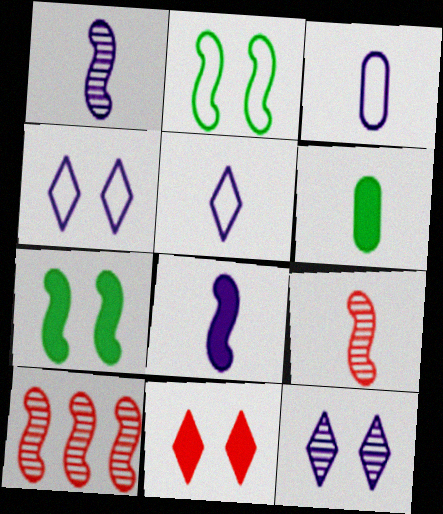[[2, 8, 10], 
[4, 6, 10], 
[5, 6, 9]]